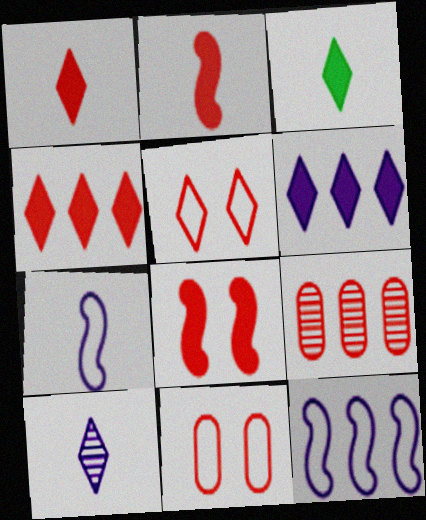[[2, 5, 9]]